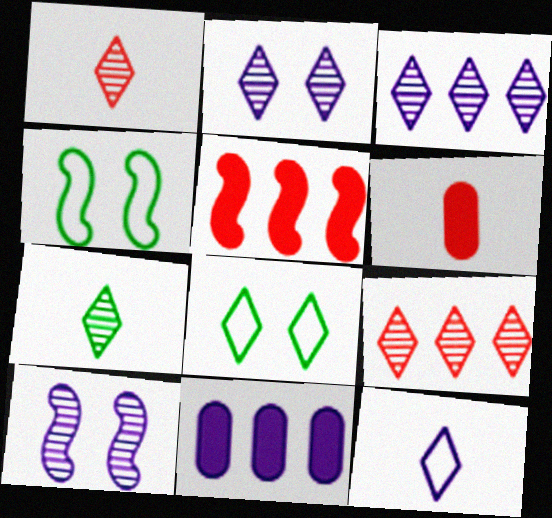[[1, 4, 11], 
[2, 7, 9], 
[3, 4, 6], 
[10, 11, 12]]